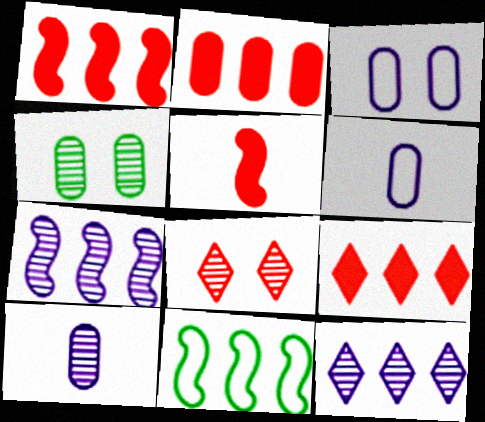[[1, 2, 9], 
[1, 7, 11], 
[2, 4, 6], 
[2, 11, 12]]